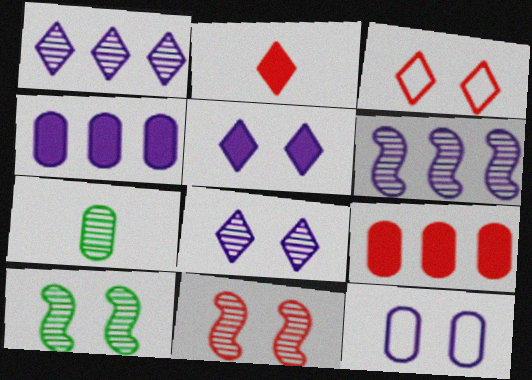[[1, 7, 11], 
[7, 9, 12]]